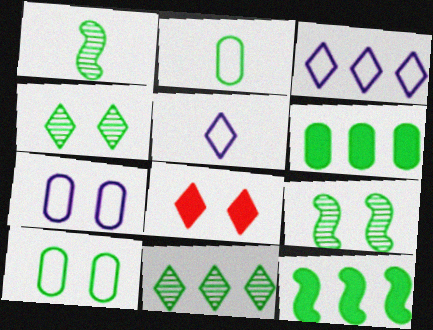[[2, 4, 12], 
[5, 8, 11], 
[7, 8, 9]]